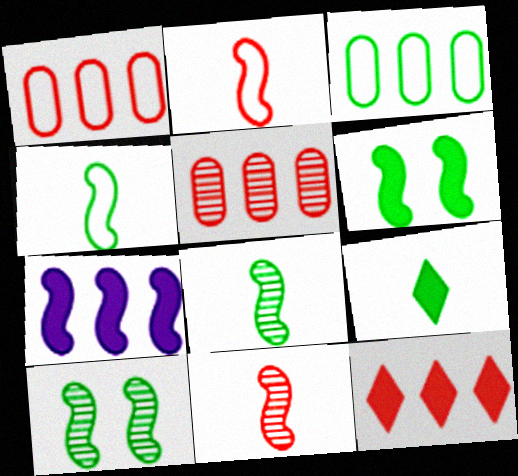[[2, 7, 10], 
[3, 9, 10]]